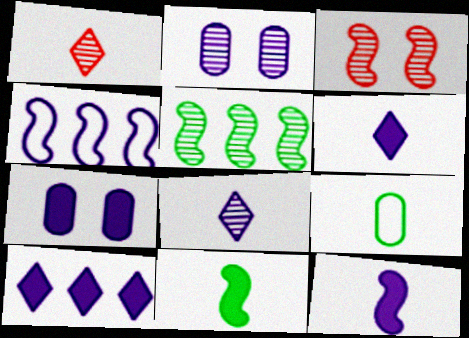[[1, 2, 5], 
[1, 9, 12], 
[2, 4, 6], 
[3, 4, 11], 
[3, 9, 10], 
[4, 7, 8], 
[7, 10, 12]]